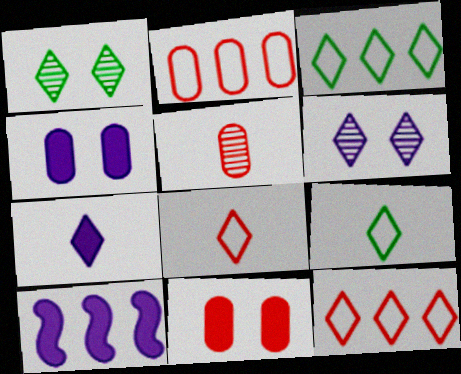[[1, 7, 12], 
[2, 5, 11], 
[4, 7, 10]]